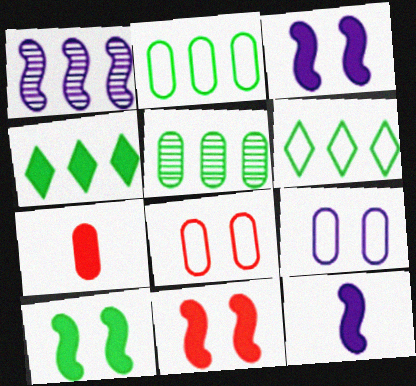[[3, 4, 7], 
[3, 10, 11], 
[5, 7, 9]]